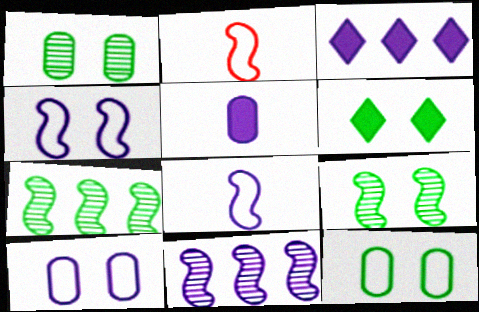[[1, 2, 3], 
[6, 9, 12]]